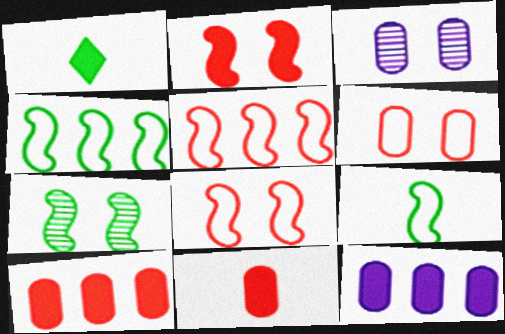[[1, 2, 12], 
[1, 3, 5]]